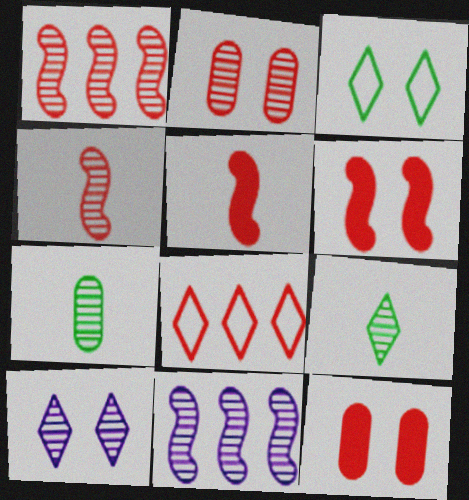[[1, 7, 10], 
[2, 5, 8], 
[2, 9, 11], 
[4, 8, 12]]